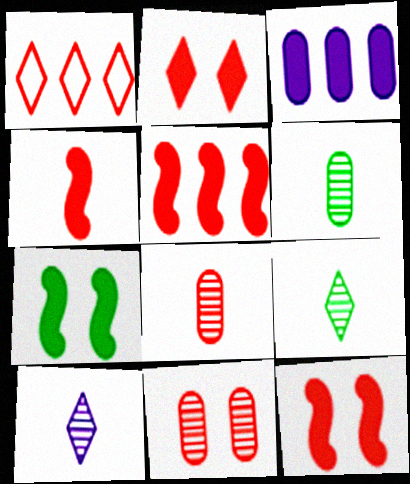[[1, 4, 11], 
[1, 8, 12], 
[4, 5, 12]]